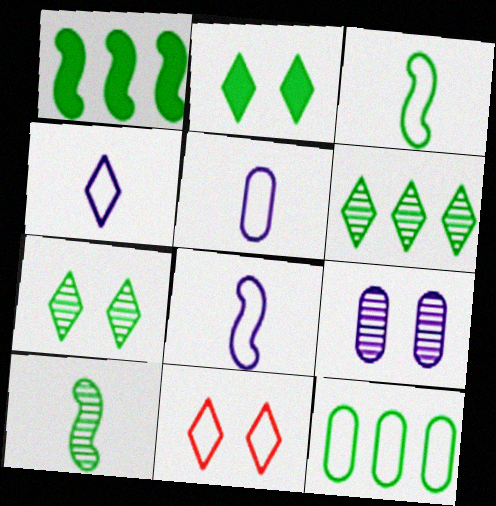[[1, 6, 12], 
[2, 10, 12], 
[4, 5, 8], 
[8, 11, 12]]